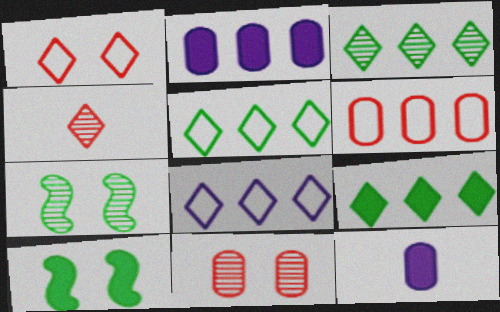[[3, 5, 9]]